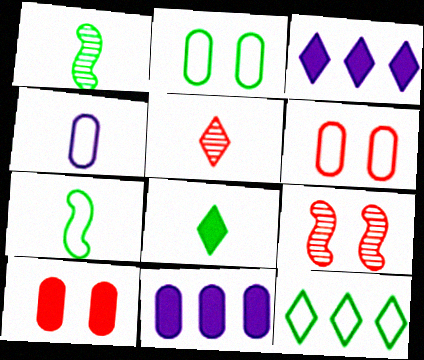[[1, 3, 6], 
[2, 7, 12]]